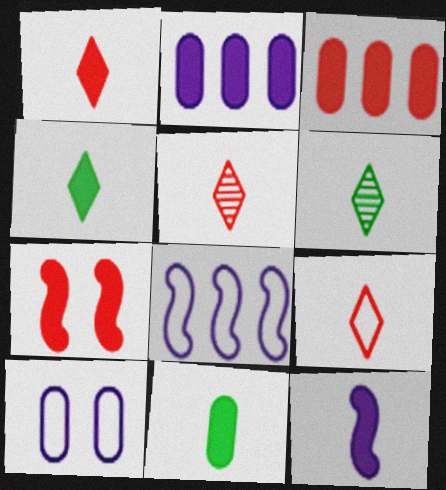[[1, 3, 7], 
[1, 5, 9], 
[1, 11, 12], 
[2, 4, 7]]